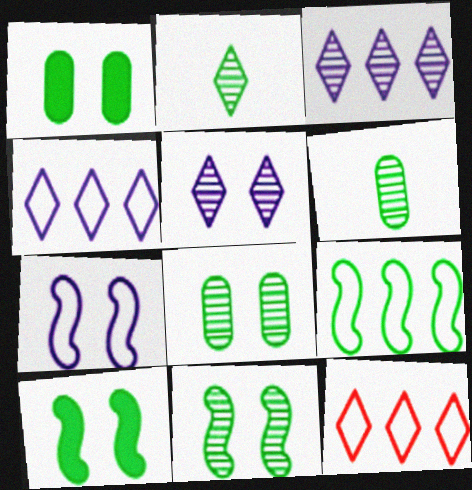[[1, 2, 9]]